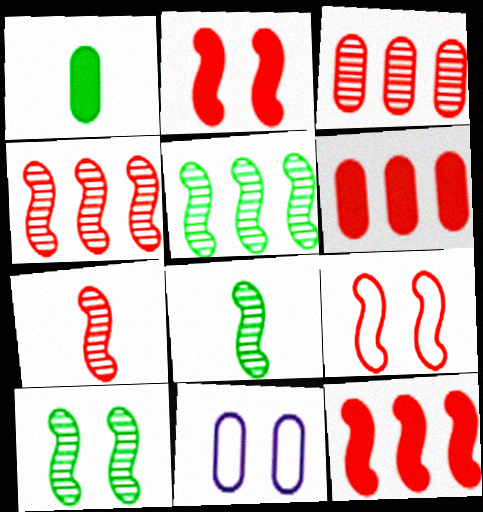[[1, 3, 11], 
[5, 8, 10], 
[7, 9, 12]]